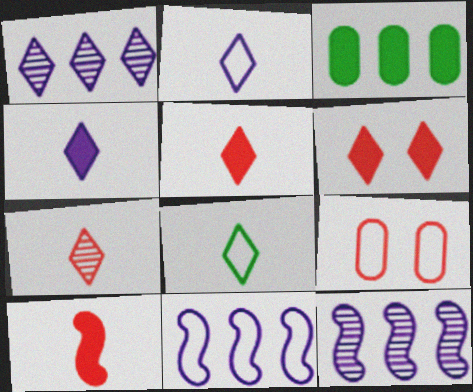[[1, 6, 8], 
[4, 7, 8], 
[8, 9, 11]]